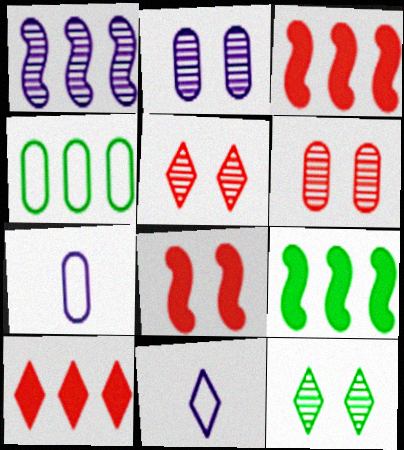[[1, 4, 10], 
[3, 7, 12], 
[5, 7, 9], 
[6, 9, 11], 
[10, 11, 12]]